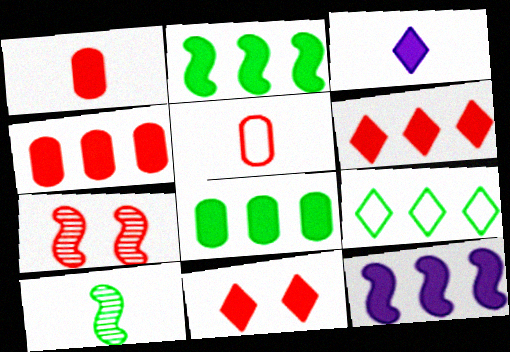[[3, 5, 10], 
[5, 6, 7], 
[6, 8, 12]]